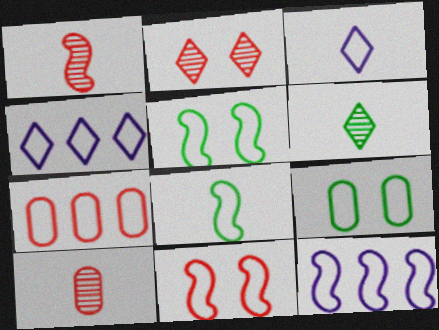[[3, 5, 7], 
[8, 11, 12]]